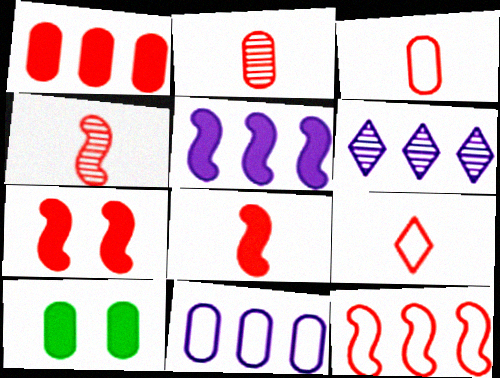[[2, 8, 9], 
[2, 10, 11], 
[4, 7, 12], 
[5, 6, 11]]